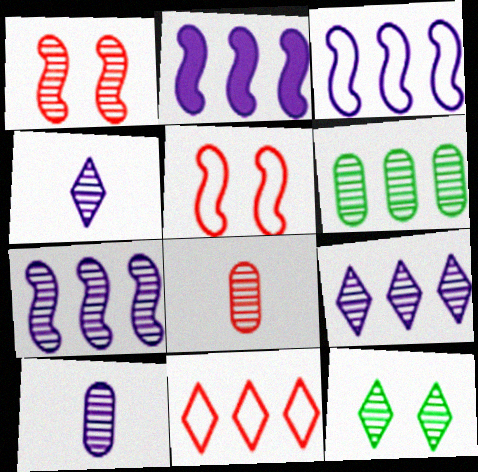[[1, 4, 6], 
[2, 3, 7], 
[2, 6, 11], 
[7, 8, 12]]